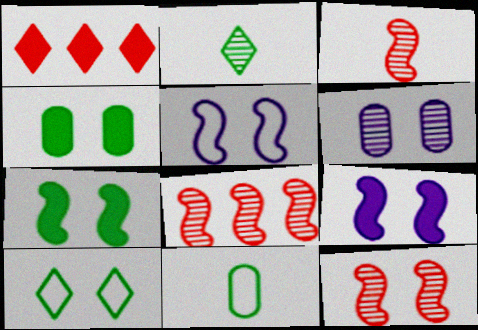[[2, 6, 8], 
[3, 8, 12], 
[5, 7, 12]]